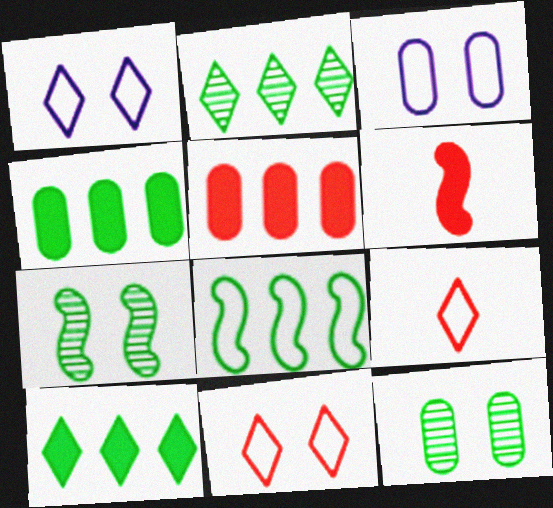[[2, 3, 6], 
[2, 4, 8], 
[3, 8, 9]]